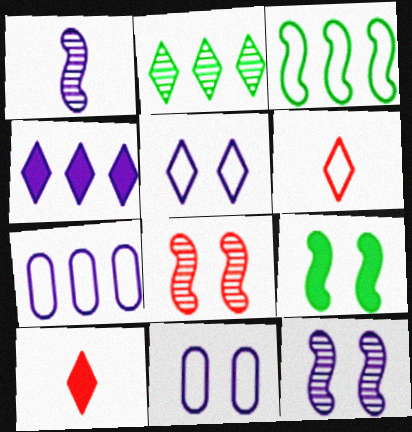[[1, 4, 11], 
[2, 5, 10], 
[3, 6, 11]]